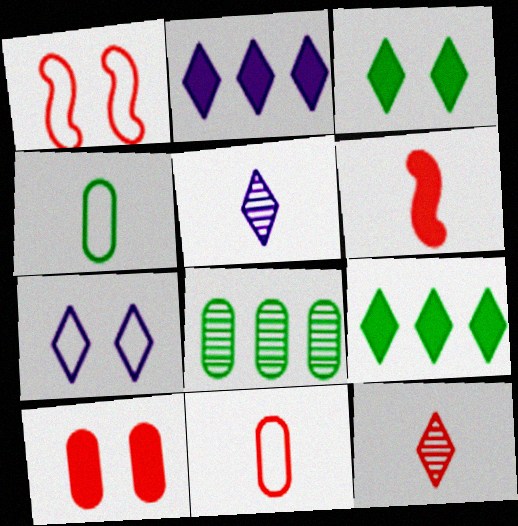[[2, 5, 7], 
[4, 5, 6], 
[6, 7, 8], 
[6, 11, 12], 
[7, 9, 12]]